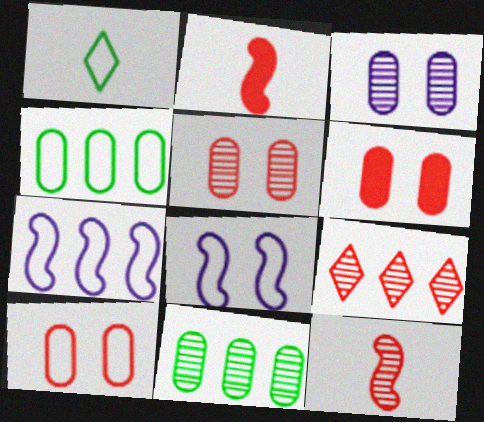[[1, 7, 10], 
[2, 9, 10], 
[5, 6, 10], 
[5, 9, 12]]